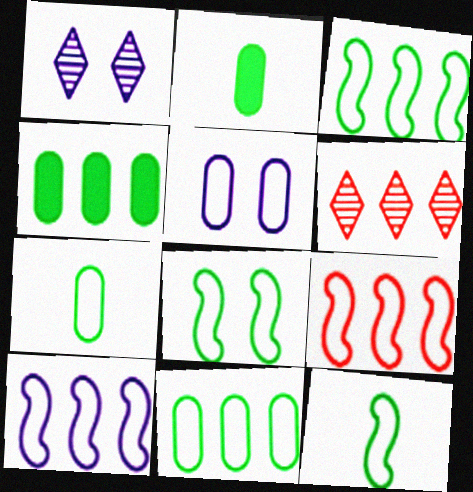[[1, 2, 9], 
[3, 8, 12], 
[3, 9, 10], 
[4, 6, 10]]